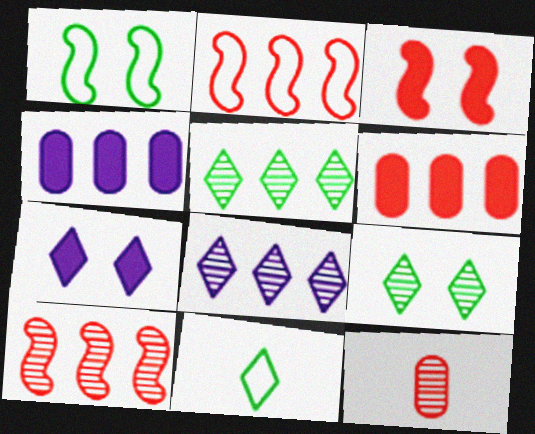[[2, 4, 5]]